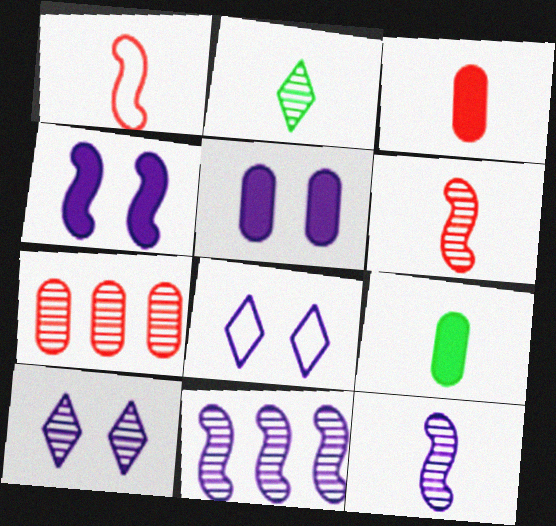[]